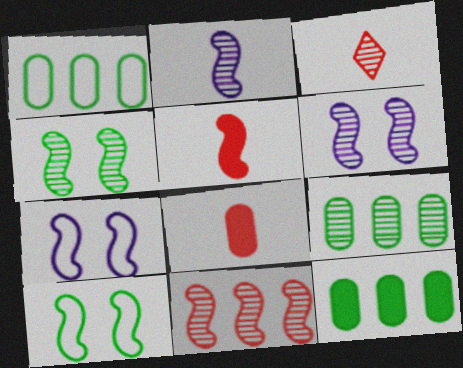[[1, 9, 12], 
[2, 4, 11], 
[3, 6, 9], 
[3, 7, 12]]